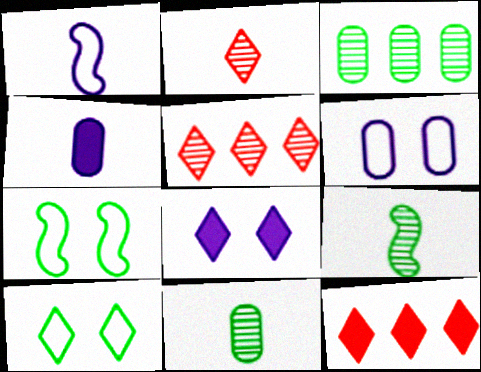[[4, 5, 7], 
[6, 9, 12]]